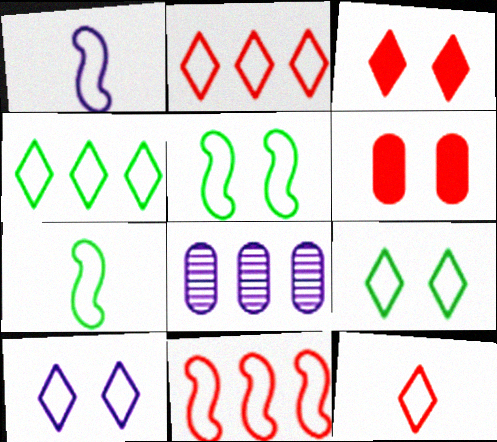[[1, 5, 11], 
[3, 7, 8], 
[4, 10, 12]]